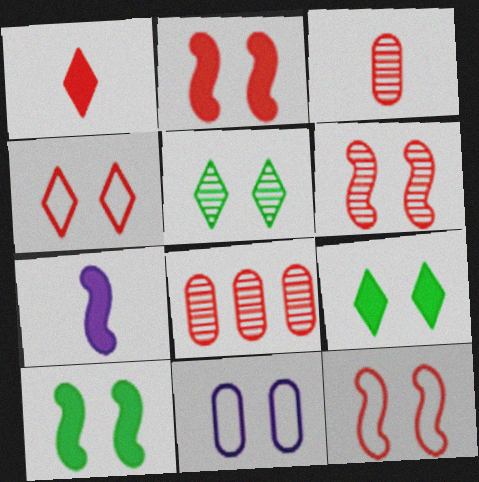[[1, 8, 12], 
[2, 5, 11], 
[2, 6, 12], 
[6, 9, 11]]